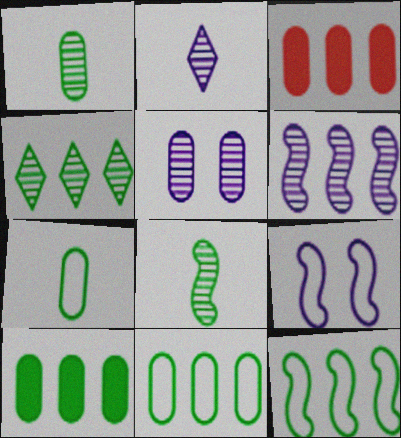[[2, 5, 6], 
[3, 5, 7], 
[4, 10, 12]]